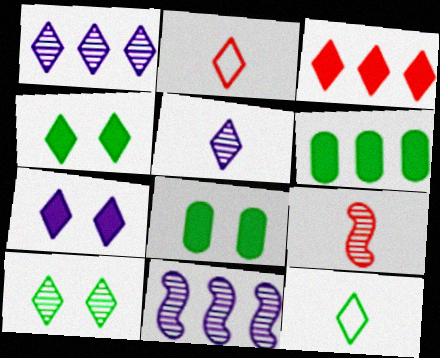[[1, 2, 4], 
[2, 8, 11]]